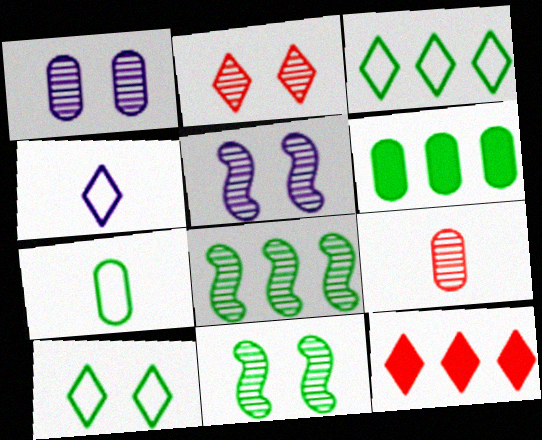[[1, 2, 11], 
[3, 6, 8], 
[5, 7, 12]]